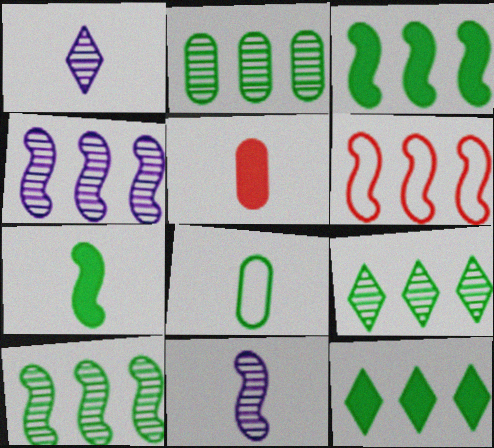[[2, 9, 10], 
[3, 4, 6]]